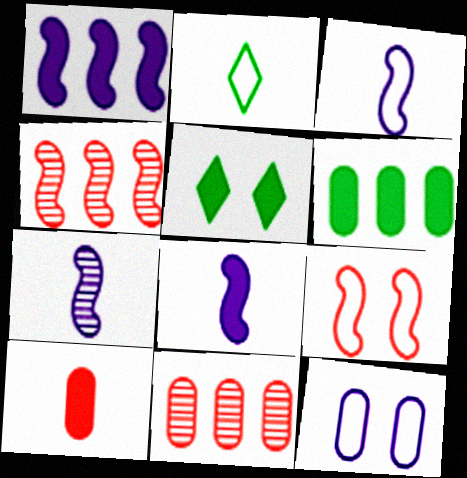[[1, 5, 10], 
[2, 7, 10], 
[3, 5, 11], 
[3, 7, 8]]